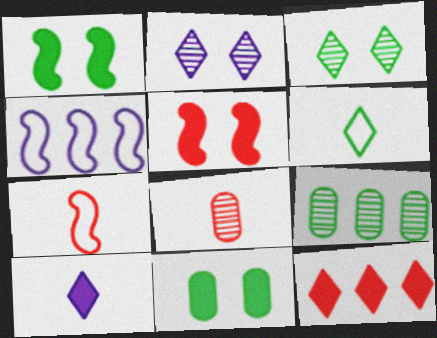[[1, 6, 9], 
[2, 6, 12], 
[4, 9, 12]]